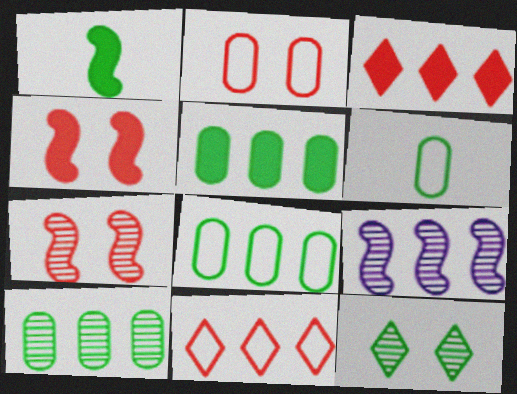[[1, 8, 12], 
[3, 8, 9], 
[5, 8, 10], 
[5, 9, 11]]